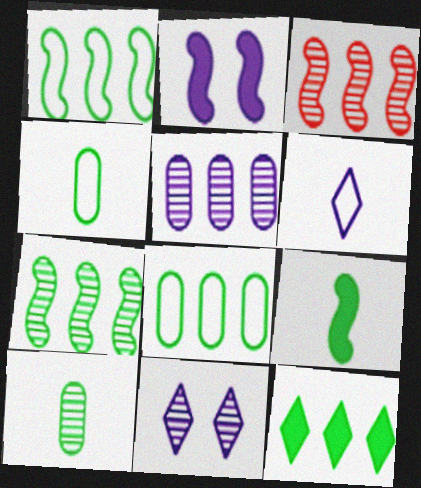[[2, 5, 6], 
[3, 10, 11], 
[7, 8, 12]]